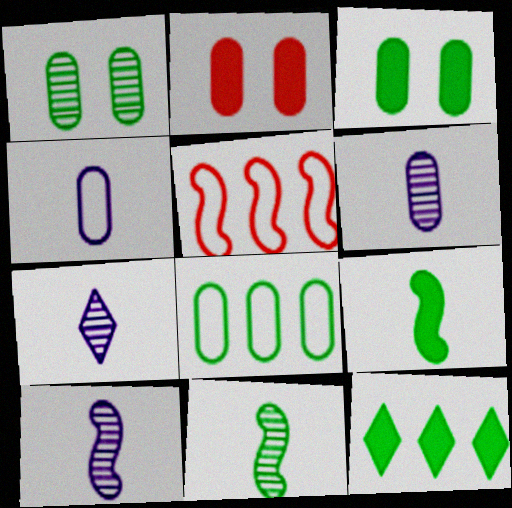[[2, 6, 8], 
[3, 5, 7], 
[3, 9, 12], 
[6, 7, 10]]